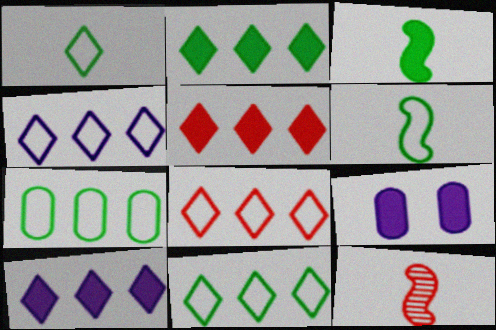[[2, 5, 10], 
[3, 5, 9], 
[4, 8, 11], 
[9, 11, 12]]